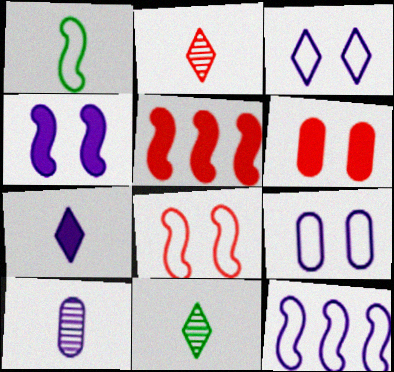[[1, 8, 12], 
[5, 9, 11], 
[6, 11, 12]]